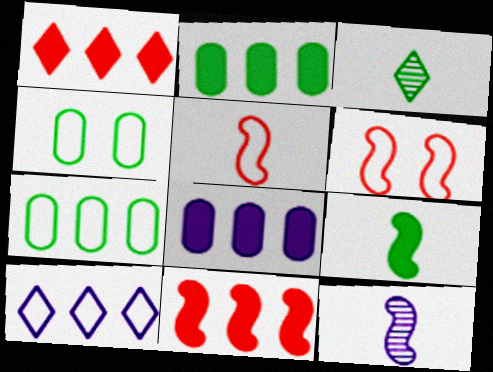[[1, 4, 12], 
[3, 6, 8], 
[4, 5, 10], 
[5, 9, 12]]